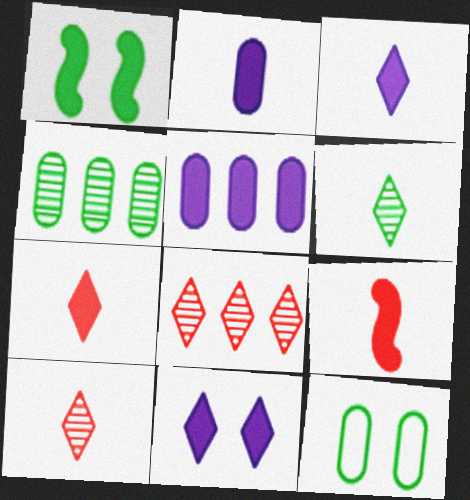[[1, 5, 7]]